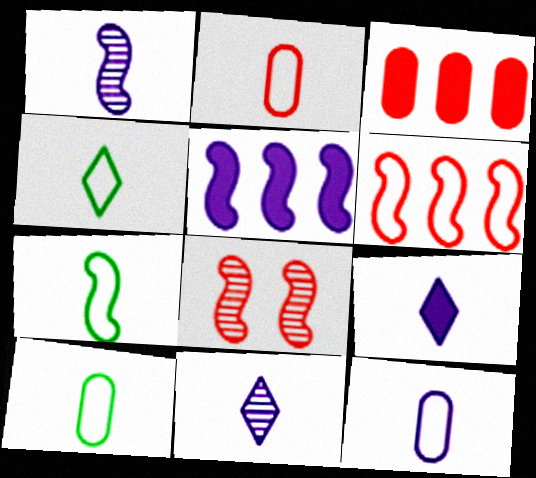[[1, 9, 12], 
[2, 10, 12], 
[4, 7, 10], 
[5, 7, 8]]